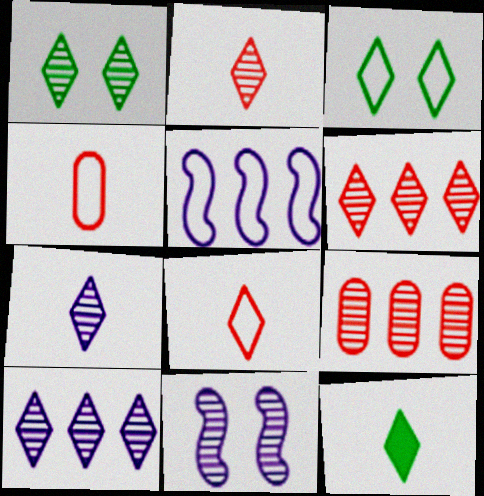[[1, 2, 10], 
[1, 6, 7], 
[3, 4, 5], 
[7, 8, 12]]